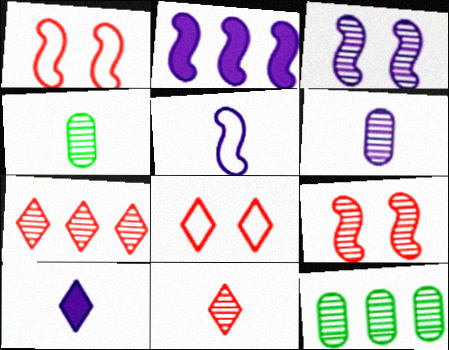[[1, 10, 12], 
[2, 3, 5], 
[2, 4, 8], 
[3, 4, 7], 
[3, 11, 12], 
[5, 6, 10]]